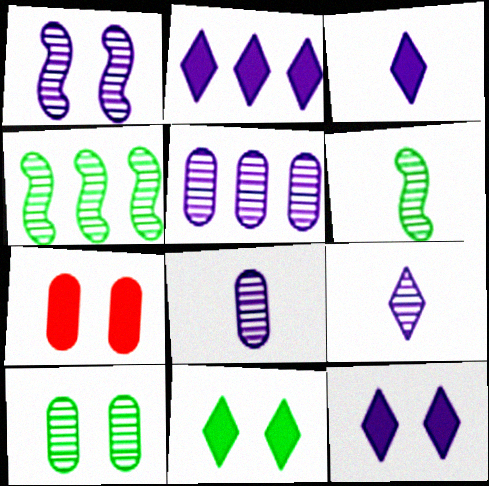[[1, 5, 9], 
[2, 3, 12]]